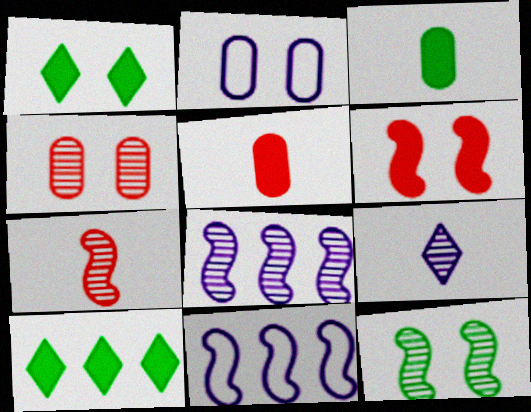[[2, 7, 10], 
[7, 8, 12]]